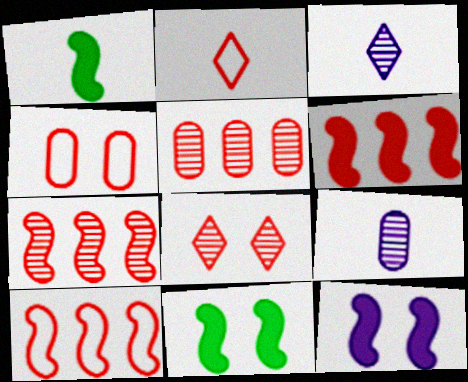[[1, 2, 9], 
[1, 6, 12], 
[2, 4, 10], 
[6, 7, 10]]